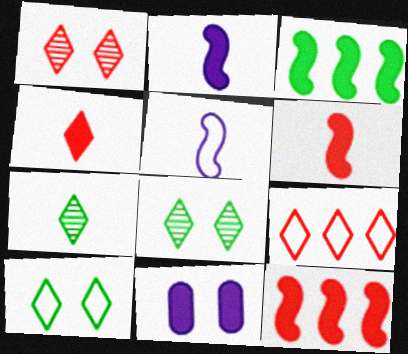[[1, 4, 9], 
[3, 4, 11]]